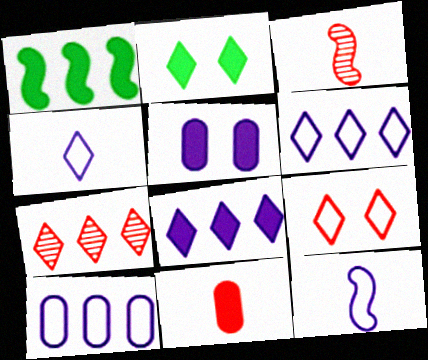[[1, 7, 10], 
[2, 3, 10], 
[2, 4, 7]]